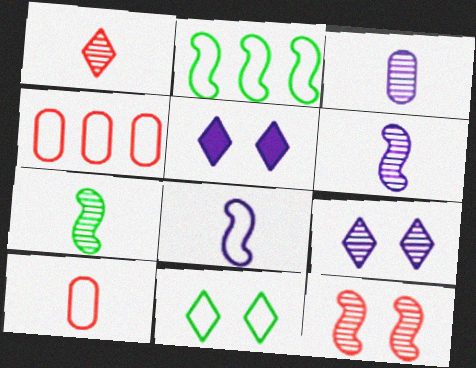[[1, 3, 7], 
[4, 5, 7], 
[4, 8, 11]]